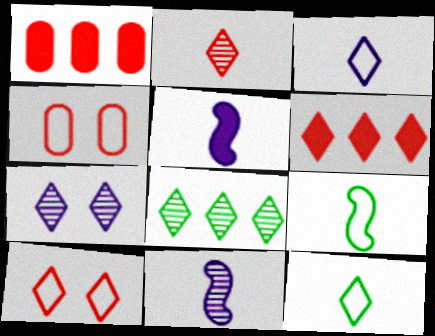[[1, 7, 9], 
[2, 6, 10], 
[2, 7, 8], 
[4, 5, 8], 
[6, 7, 12]]